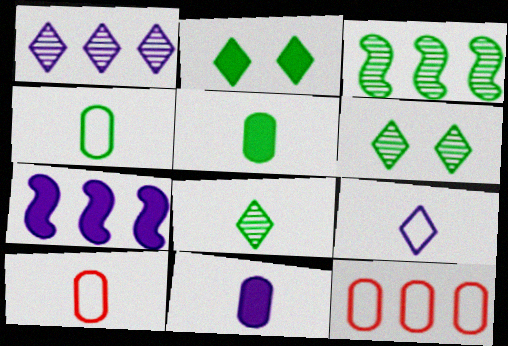[[2, 3, 4], 
[6, 7, 10]]